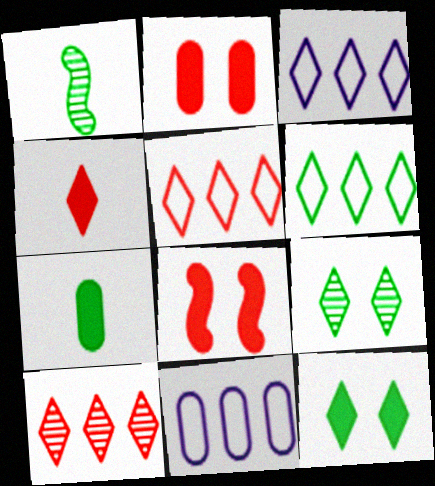[[1, 2, 3], 
[3, 4, 9], 
[3, 5, 6]]